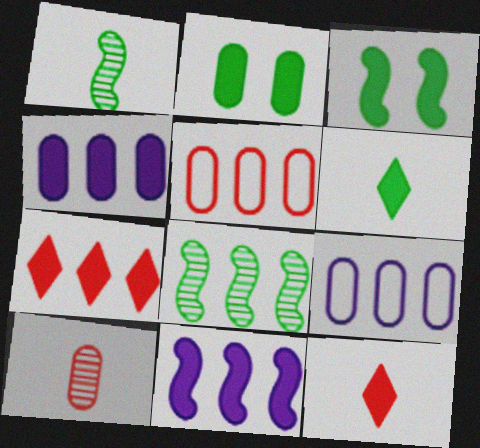[[2, 9, 10], 
[2, 11, 12], 
[3, 4, 12], 
[7, 8, 9]]